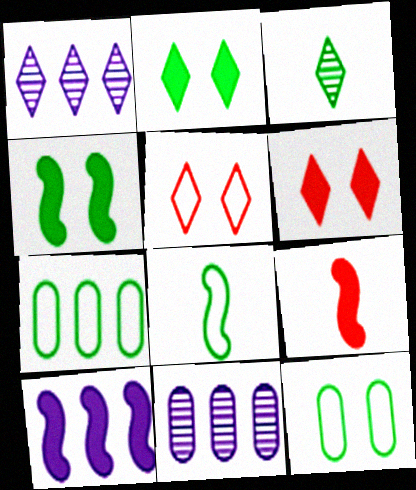[[1, 9, 12], 
[3, 4, 7], 
[4, 9, 10], 
[6, 8, 11]]